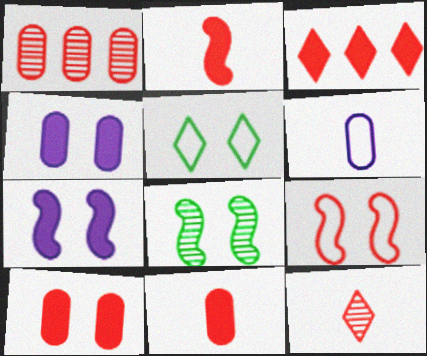[[2, 3, 10], 
[3, 6, 8], 
[7, 8, 9]]